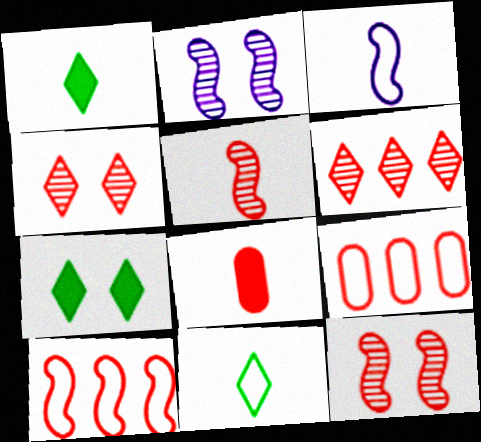[[1, 2, 9], 
[4, 8, 10]]